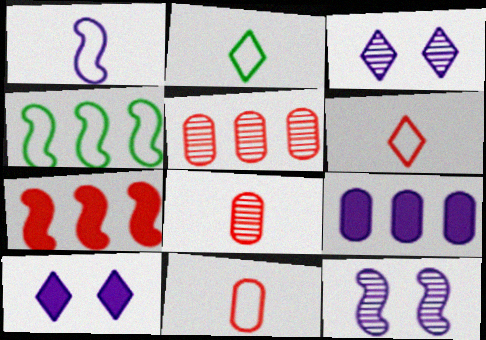[[1, 2, 11], 
[1, 3, 9], 
[4, 8, 10]]